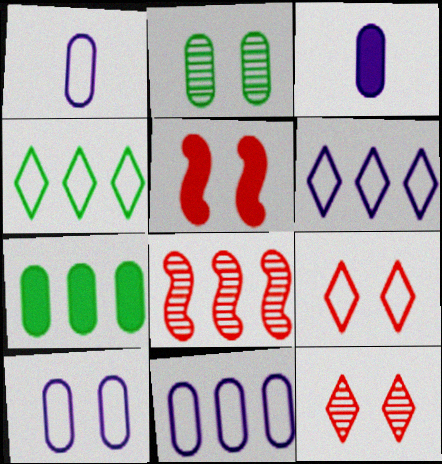[[1, 10, 11], 
[6, 7, 8]]